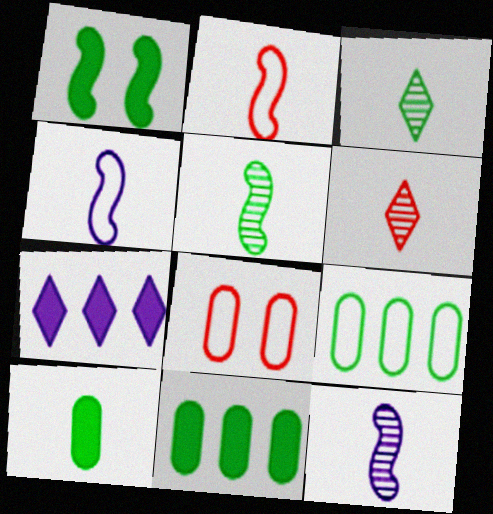[[1, 3, 9], 
[4, 6, 10], 
[5, 7, 8]]